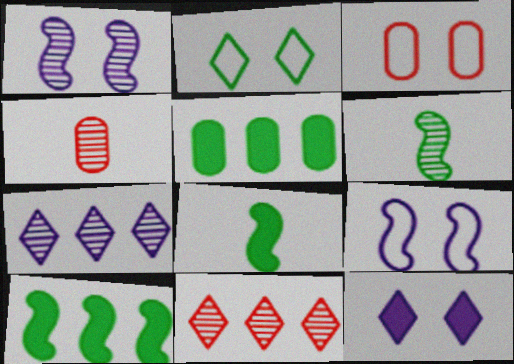[[2, 3, 9], 
[2, 5, 6], 
[3, 7, 8]]